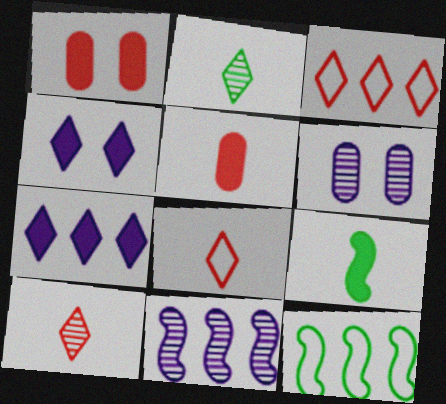[[1, 7, 9], 
[2, 3, 4], 
[3, 6, 9]]